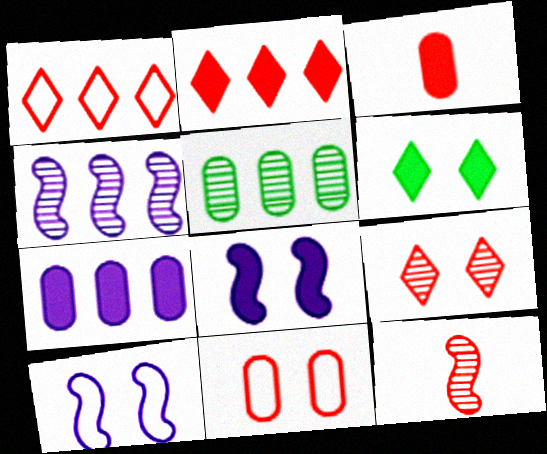[[2, 11, 12]]